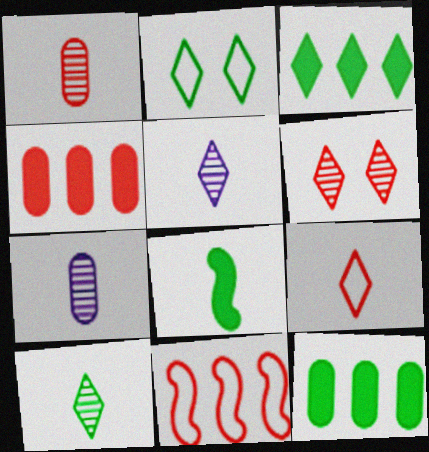[[2, 3, 10], 
[7, 8, 9]]